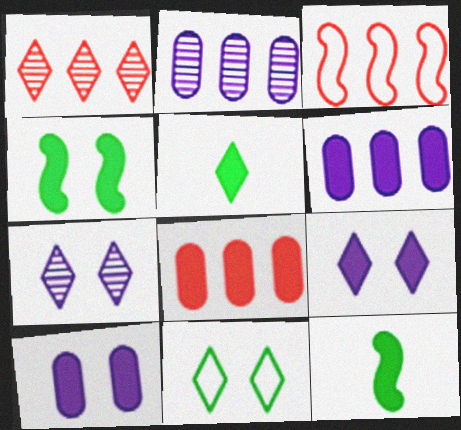[[1, 3, 8], 
[8, 9, 12]]